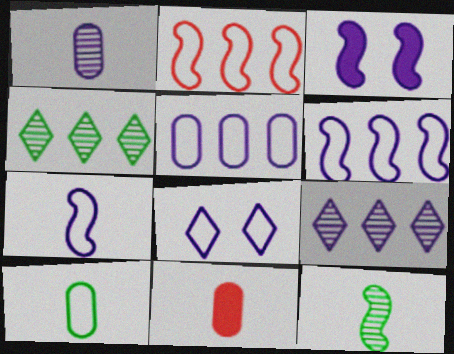[[1, 10, 11], 
[2, 3, 12], 
[2, 8, 10], 
[5, 7, 8]]